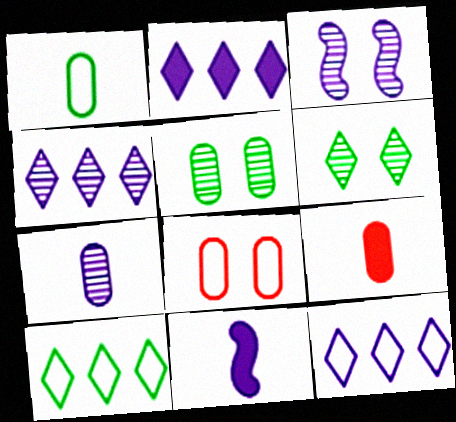[[1, 7, 9], 
[2, 4, 12], 
[3, 4, 7], 
[3, 9, 10]]